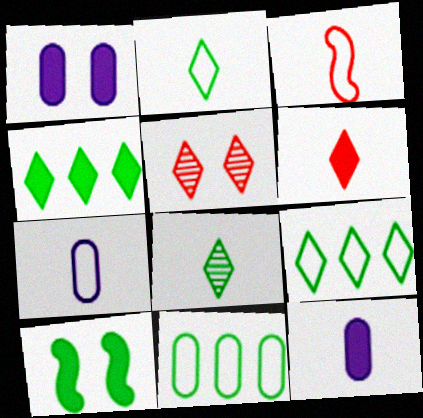[[2, 3, 7], 
[3, 8, 12], 
[8, 10, 11]]